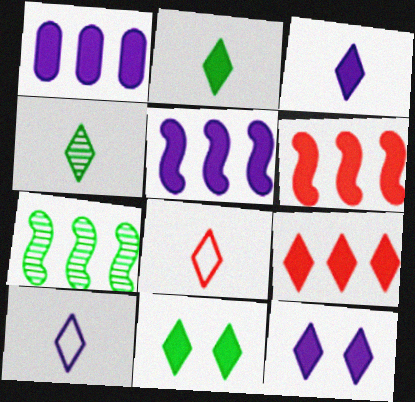[[2, 9, 12], 
[3, 4, 8], 
[3, 9, 11]]